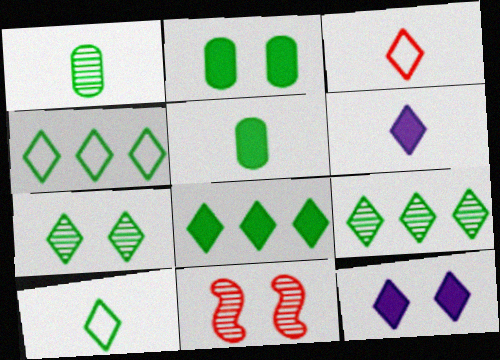[[3, 9, 12], 
[4, 8, 9], 
[7, 8, 10]]